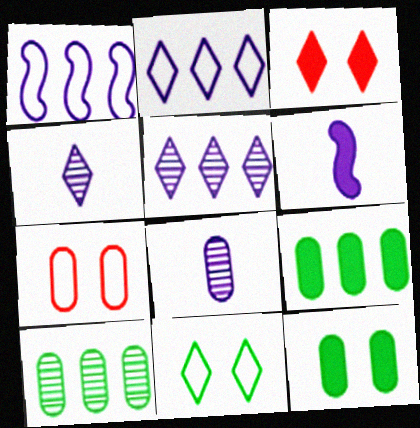[[3, 6, 9], 
[7, 8, 9]]